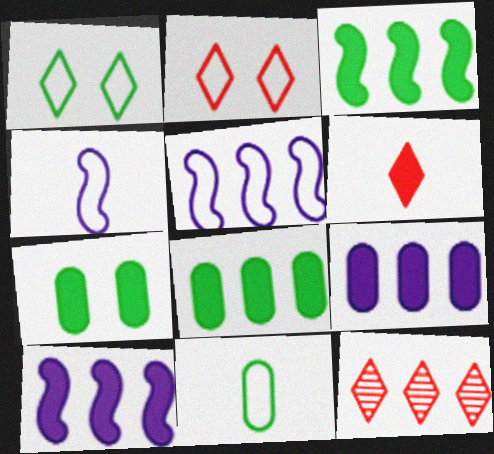[[2, 5, 11], 
[2, 6, 12], 
[4, 7, 12], 
[5, 8, 12], 
[6, 7, 10]]